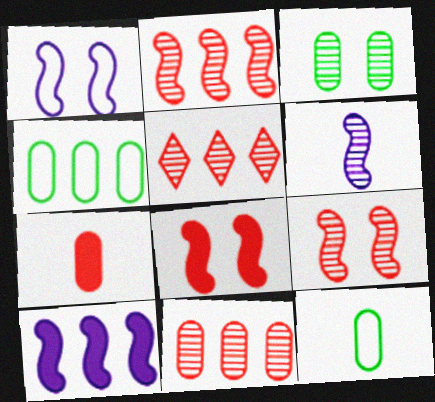[[1, 6, 10], 
[2, 5, 11], 
[3, 5, 6], 
[4, 5, 10]]